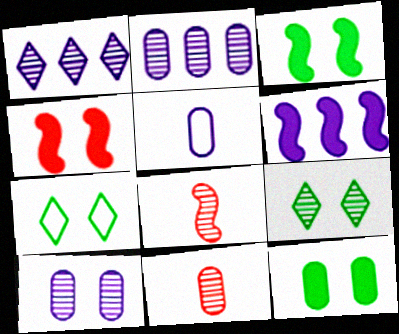[[2, 8, 9], 
[4, 7, 10], 
[6, 7, 11]]